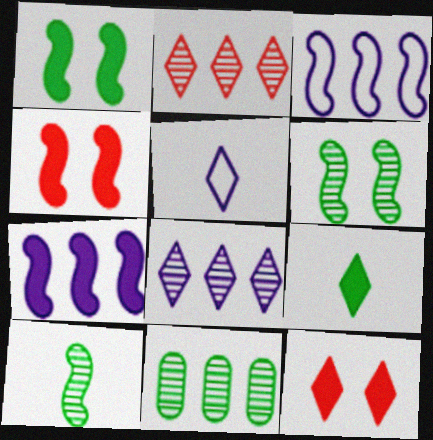[[3, 4, 10], 
[4, 5, 11]]